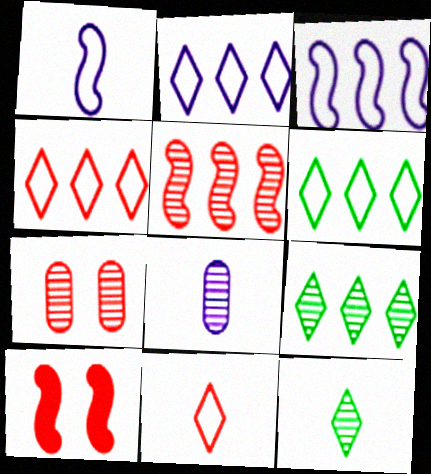[[2, 4, 6], 
[6, 8, 10]]